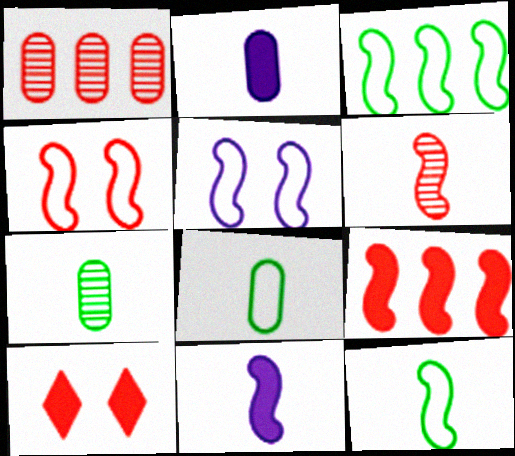[[4, 6, 9], 
[6, 11, 12]]